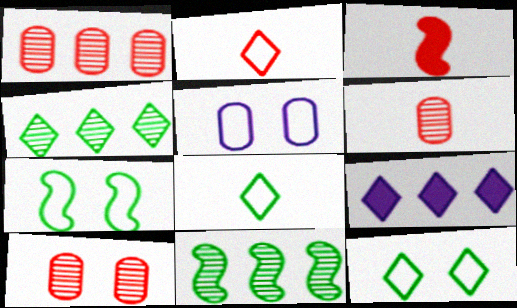[[1, 6, 10], 
[2, 3, 6], 
[3, 4, 5], 
[6, 7, 9]]